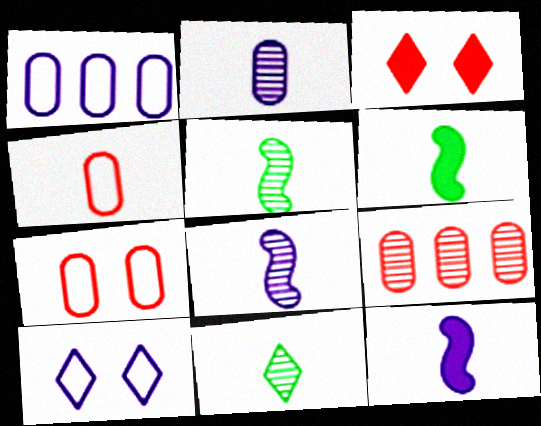[[1, 3, 5], 
[4, 11, 12], 
[6, 9, 10]]